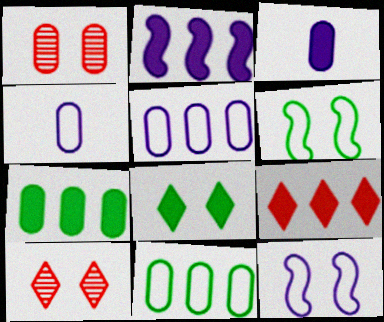[[1, 3, 11], 
[1, 4, 7], 
[1, 8, 12], 
[2, 7, 9]]